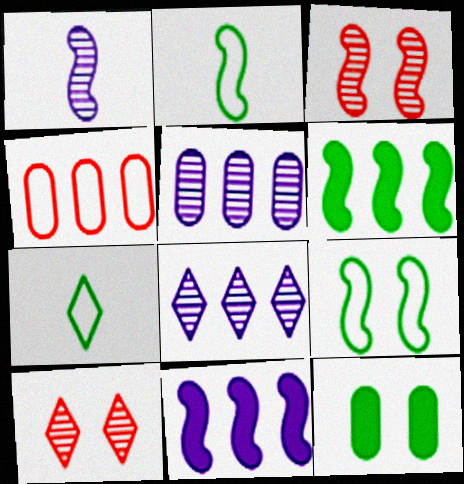[[2, 3, 11], 
[4, 6, 8]]